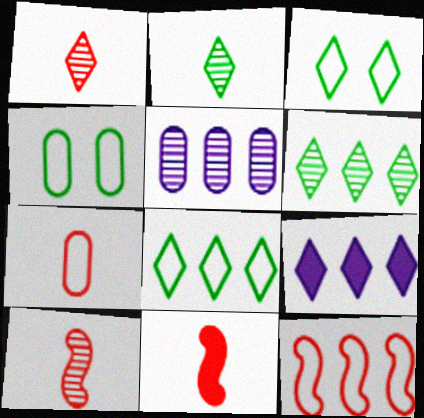[[1, 3, 9], 
[1, 7, 11], 
[3, 5, 11], 
[4, 9, 10]]